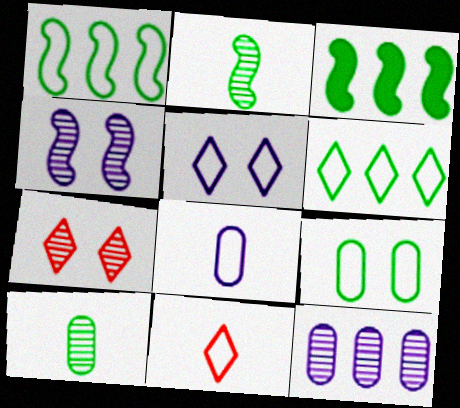[[2, 7, 12], 
[3, 7, 8], 
[5, 6, 11]]